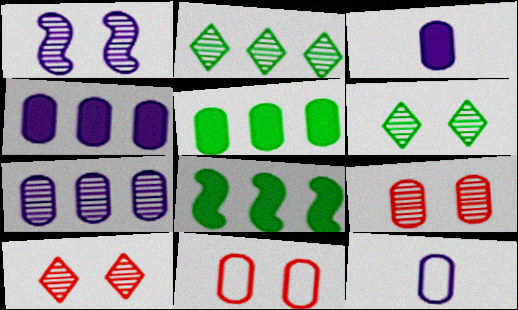[[1, 6, 9], 
[5, 9, 12], 
[8, 10, 12]]